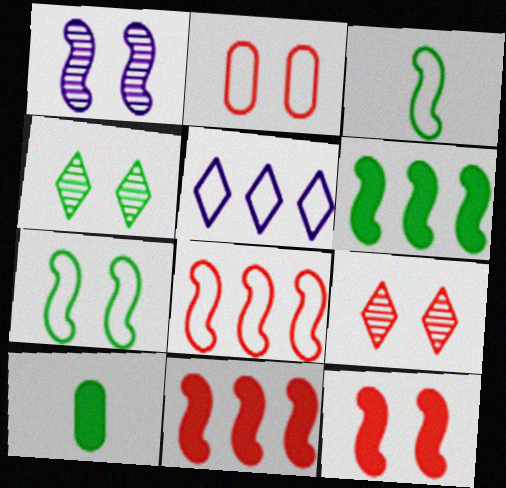[[1, 3, 11], 
[1, 7, 12], 
[2, 3, 5], 
[2, 9, 12]]